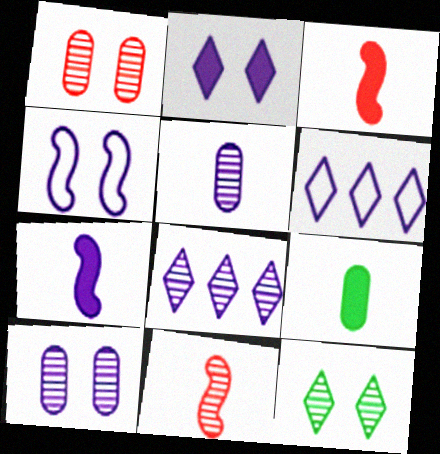[[2, 4, 10], 
[6, 7, 10]]